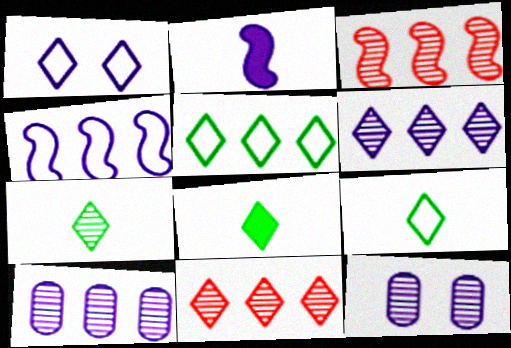[[1, 2, 10], 
[1, 8, 11], 
[3, 7, 12], 
[7, 8, 9]]